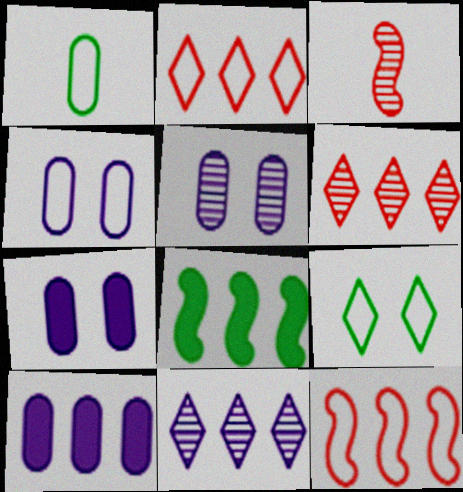[[3, 9, 10], 
[4, 5, 7]]